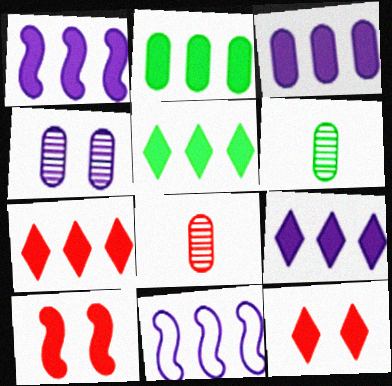[[1, 2, 7], 
[1, 3, 9], 
[5, 7, 9], 
[6, 11, 12]]